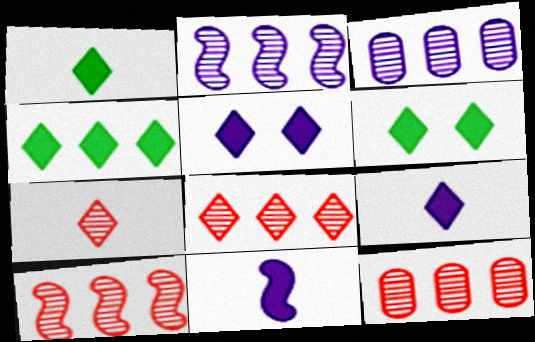[[1, 4, 6], 
[8, 10, 12]]